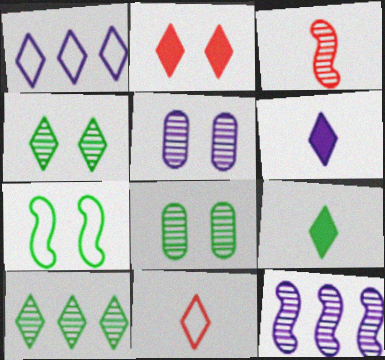[[2, 5, 7], 
[3, 5, 10]]